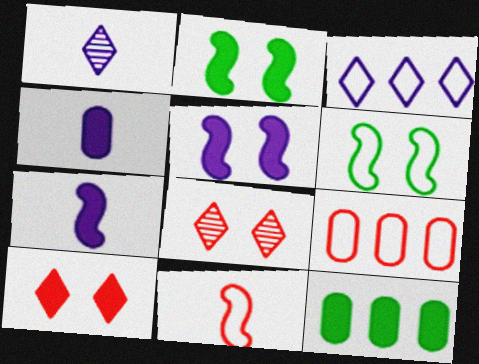[[1, 2, 9], 
[7, 10, 12]]